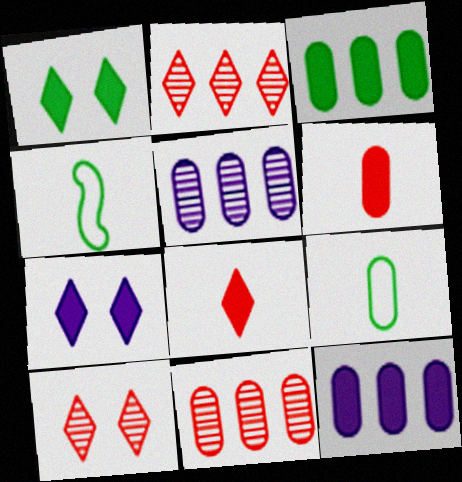[[4, 7, 11], 
[4, 10, 12]]